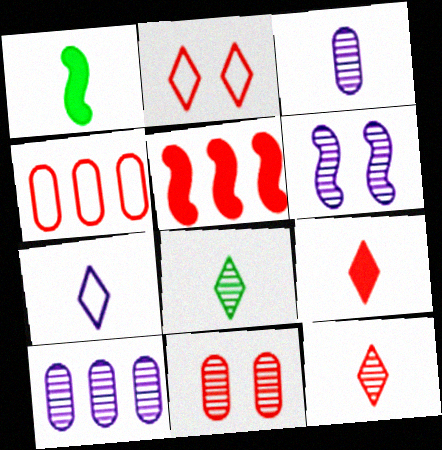[[1, 2, 10], 
[7, 8, 9]]